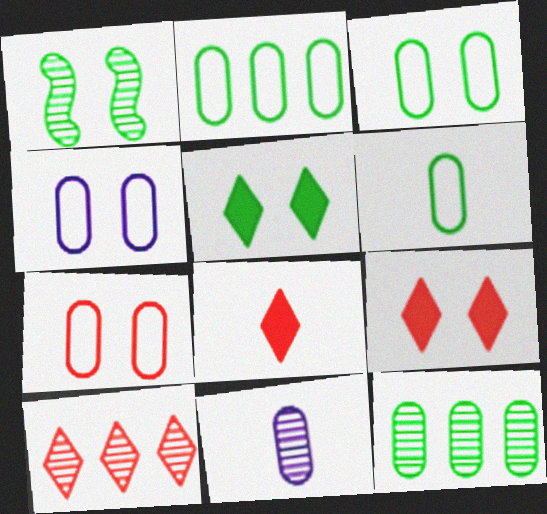[[1, 3, 5], 
[1, 4, 9], 
[1, 10, 11], 
[2, 3, 6], 
[3, 4, 7]]